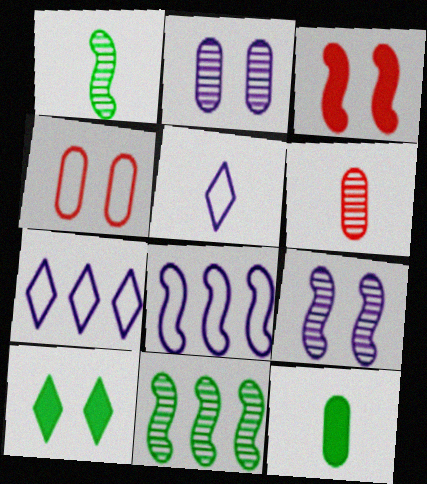[[1, 3, 8], 
[4, 9, 10], 
[6, 8, 10]]